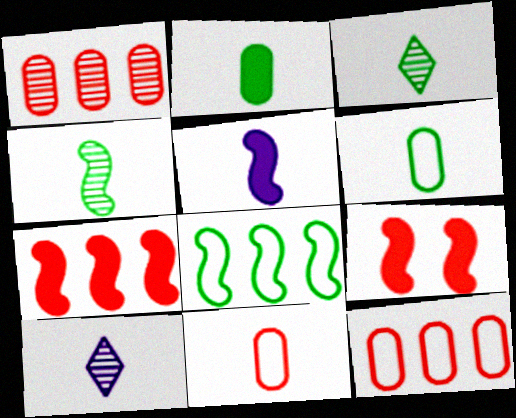[[3, 5, 11]]